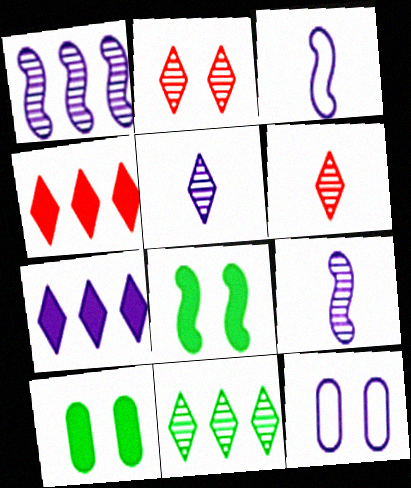[[2, 5, 11], 
[2, 8, 12], 
[7, 9, 12]]